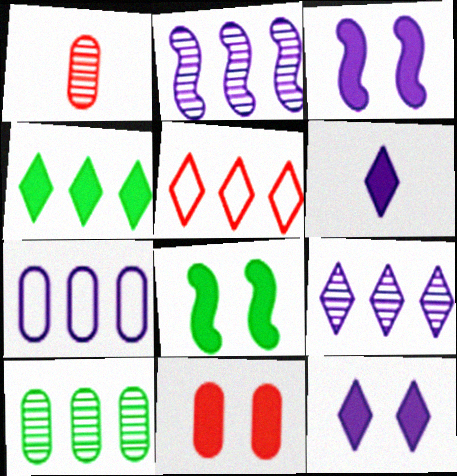[[4, 5, 9], 
[8, 11, 12]]